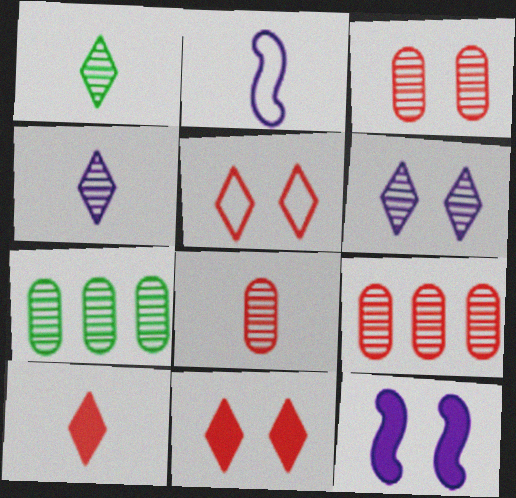[[2, 7, 11], 
[3, 8, 9]]